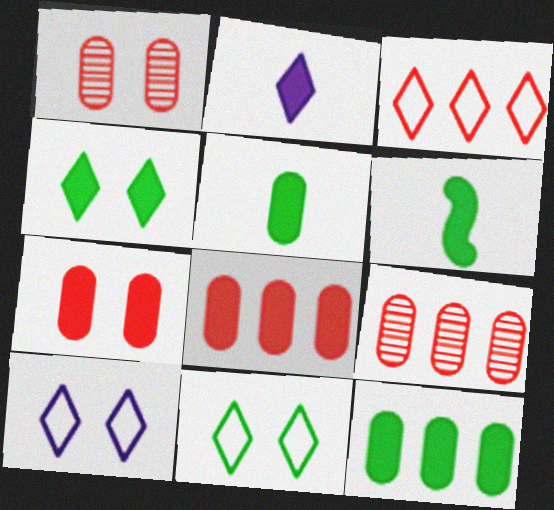[[4, 6, 12], 
[6, 9, 10]]